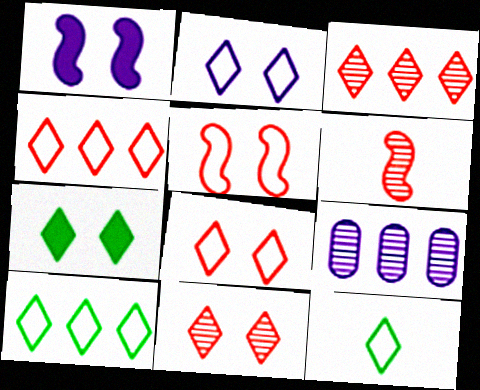[[2, 4, 12], 
[2, 7, 11]]